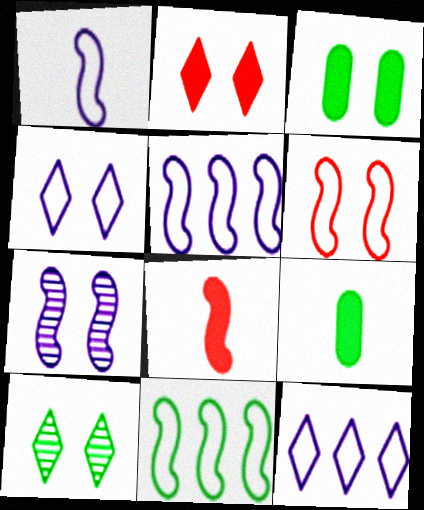[[1, 6, 11], 
[2, 4, 10], 
[7, 8, 11], 
[9, 10, 11]]